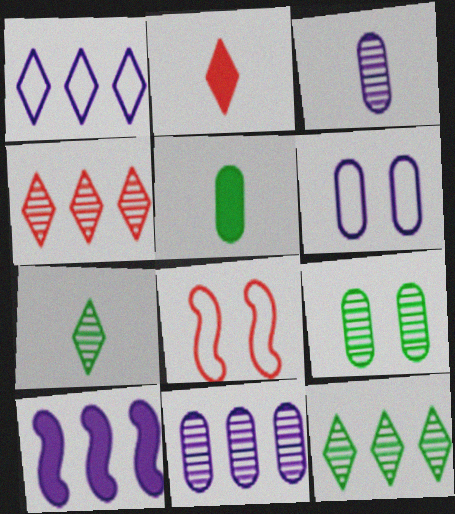[[1, 10, 11]]